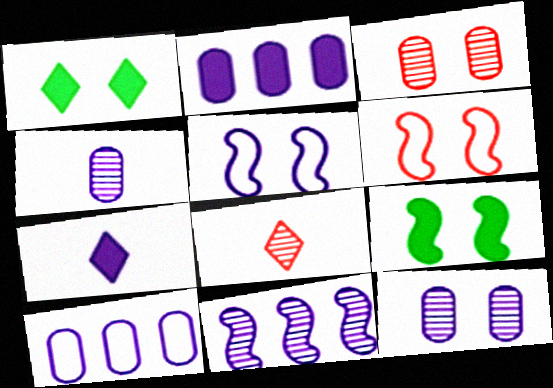[[1, 3, 5], 
[1, 6, 12], 
[8, 9, 10]]